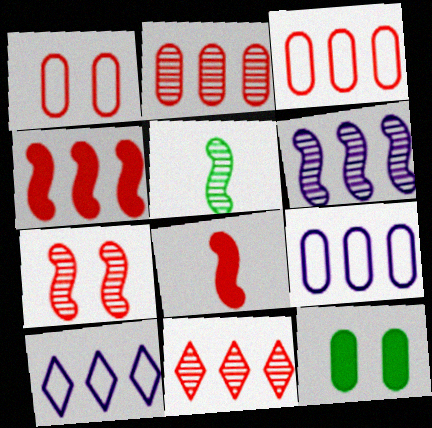[[1, 8, 11], 
[3, 4, 11], 
[5, 6, 7]]